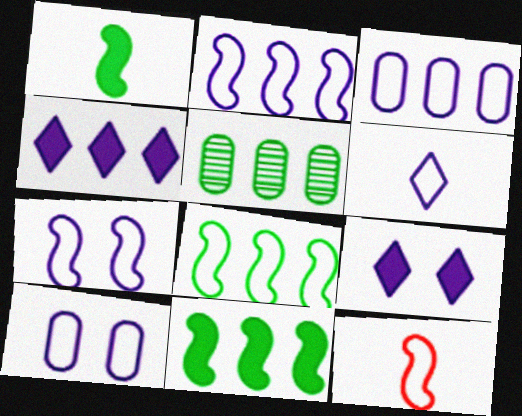[[2, 6, 10], 
[3, 6, 7], 
[5, 9, 12], 
[7, 8, 12]]